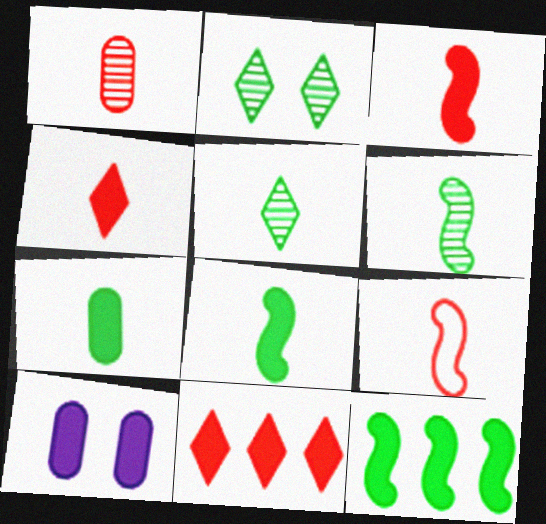[[1, 4, 9], 
[4, 10, 12], 
[8, 10, 11]]